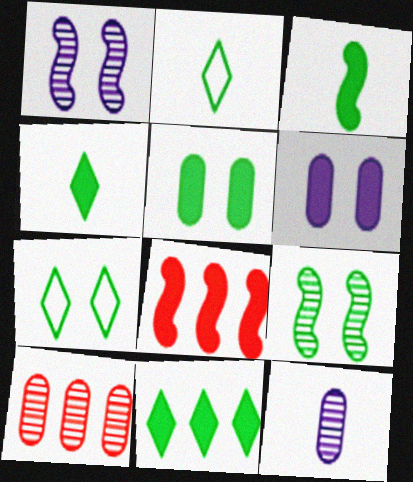[[3, 5, 11], 
[4, 6, 8], 
[5, 7, 9], 
[7, 8, 12]]